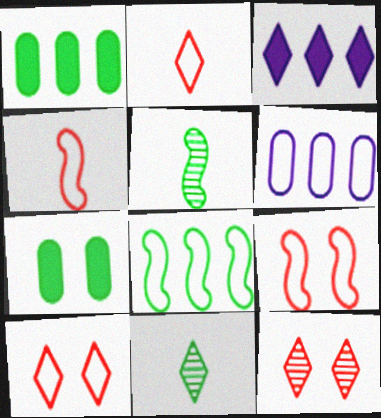[[3, 10, 11], 
[7, 8, 11]]